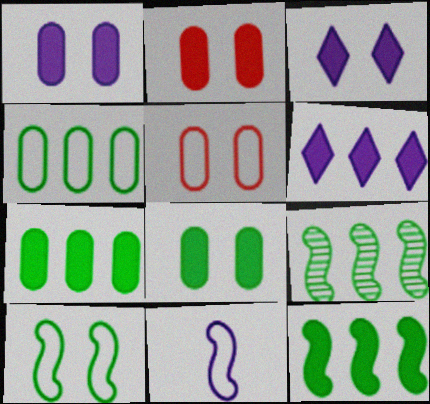[[1, 2, 8]]